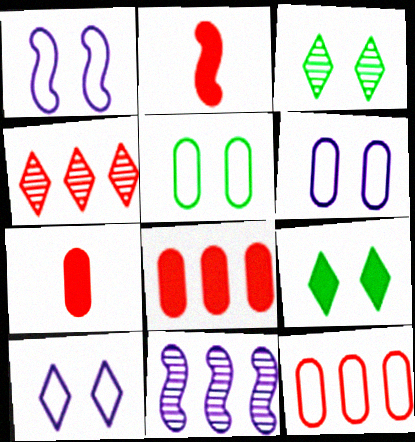[[1, 6, 10]]